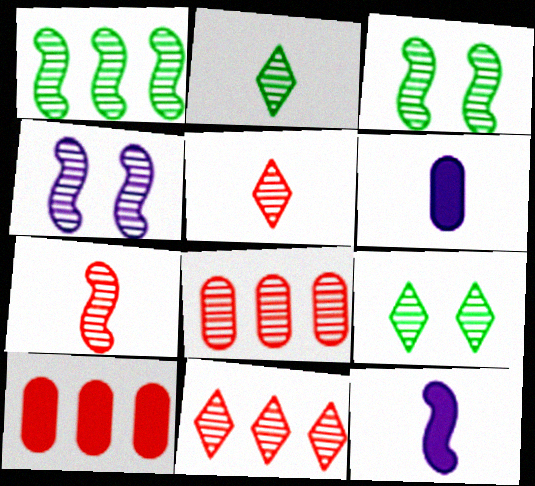[[1, 4, 7], 
[2, 4, 8]]